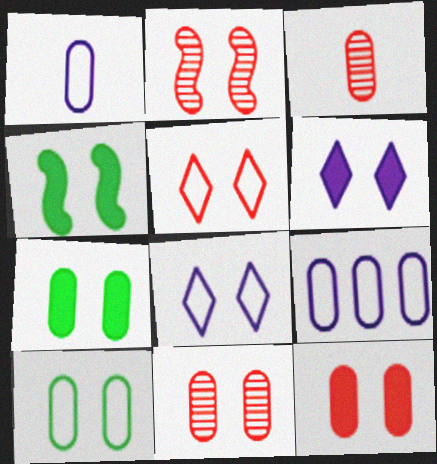[[2, 5, 12], 
[2, 6, 10], 
[2, 7, 8], 
[3, 7, 9], 
[4, 6, 12], 
[4, 8, 11]]